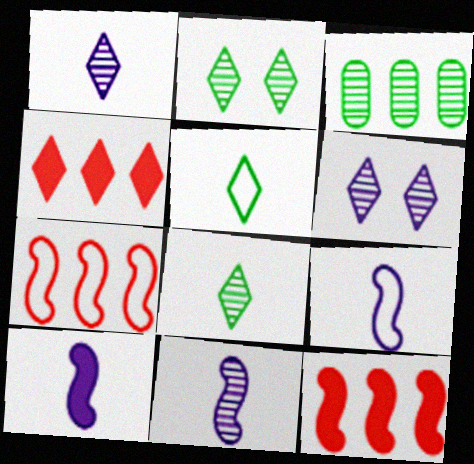[[4, 5, 6], 
[9, 10, 11]]